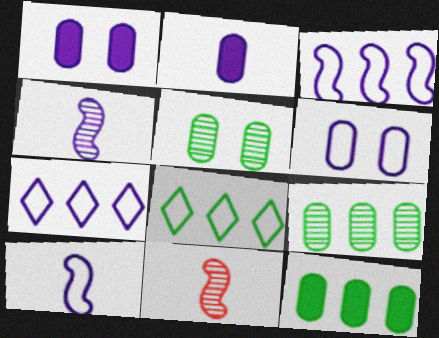[[1, 4, 7], 
[1, 8, 11], 
[6, 7, 10]]